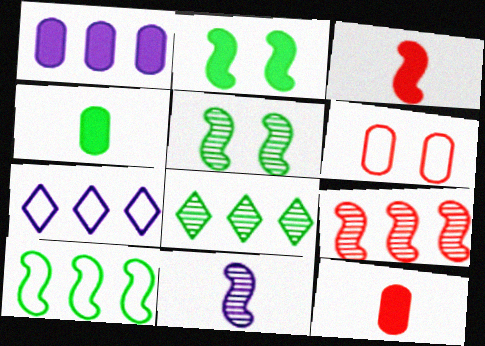[[5, 7, 12], 
[5, 9, 11]]